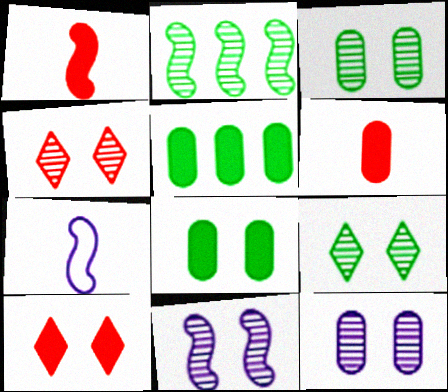[[3, 4, 11], 
[4, 5, 7]]